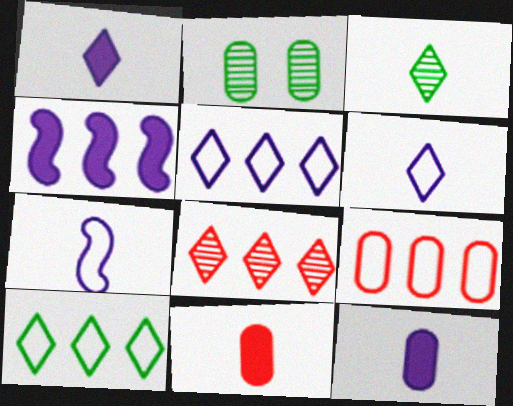[[2, 9, 12], 
[3, 7, 11]]